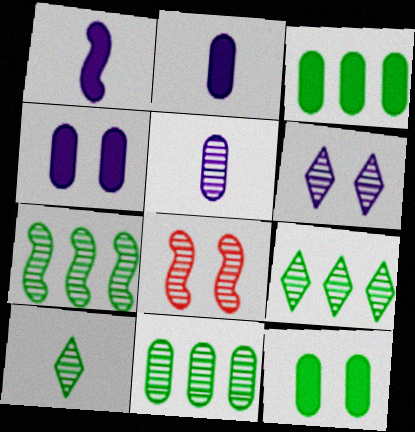[[5, 8, 9], 
[7, 9, 11]]